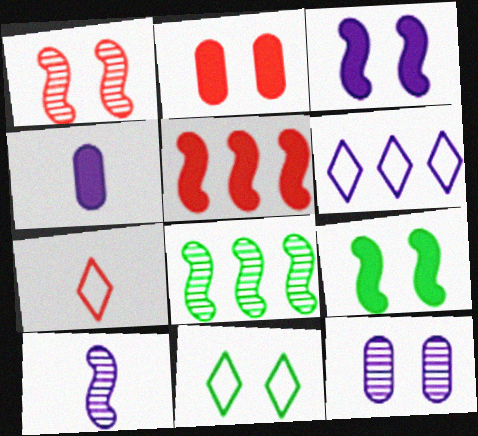[[1, 8, 10], 
[6, 7, 11]]